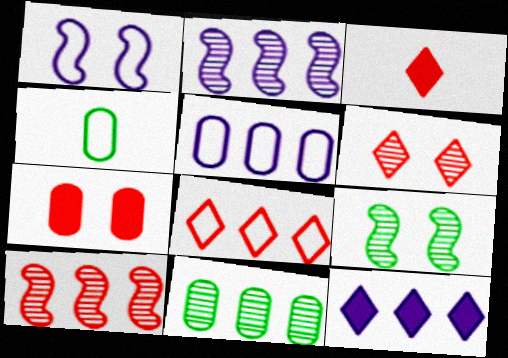[[1, 3, 11], 
[1, 4, 8], 
[2, 5, 12], 
[3, 5, 9], 
[3, 6, 8]]